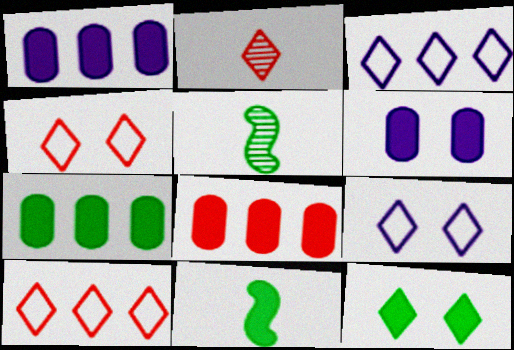[[1, 4, 5], 
[1, 7, 8], 
[2, 3, 12], 
[5, 6, 10], 
[5, 8, 9], 
[7, 11, 12]]